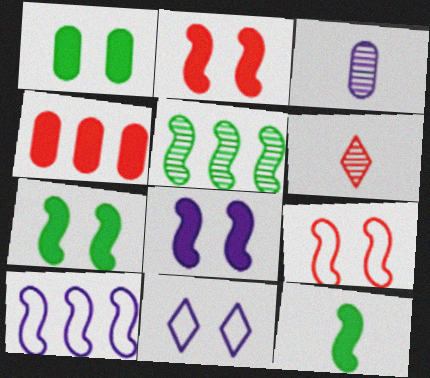[[1, 6, 10], 
[2, 7, 8], 
[4, 6, 9]]